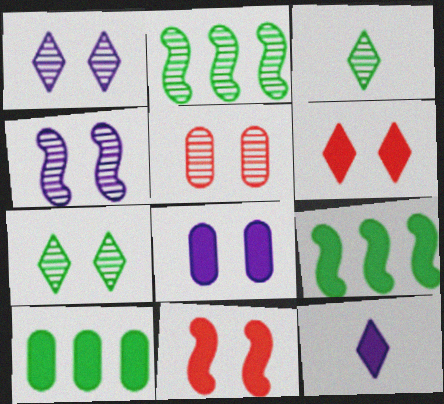[[4, 5, 7], 
[10, 11, 12]]